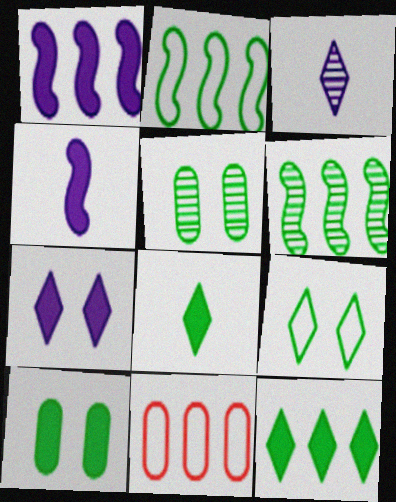[[2, 5, 8]]